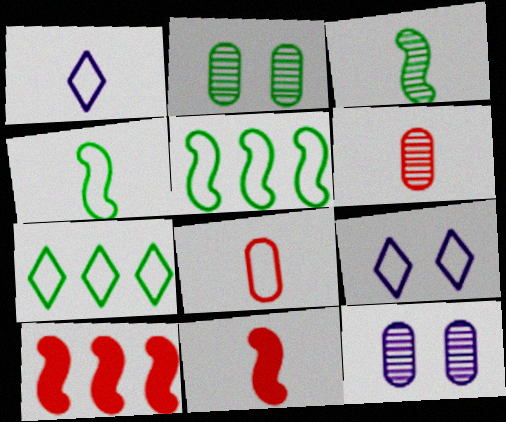[[1, 2, 10], 
[1, 4, 8], 
[5, 8, 9], 
[7, 11, 12]]